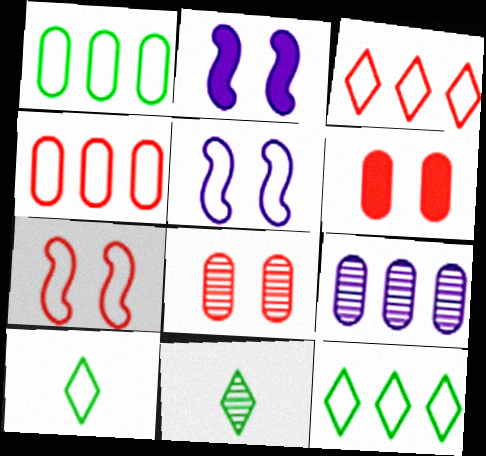[[2, 4, 11], 
[4, 5, 10]]